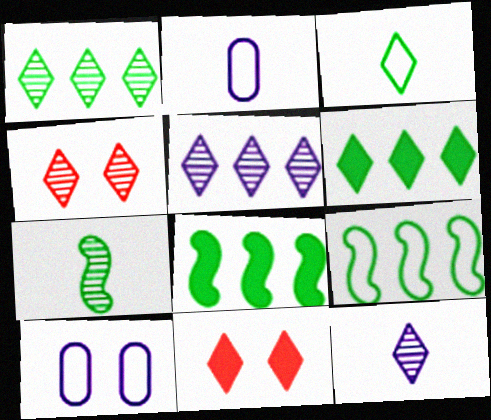[[1, 4, 12], 
[2, 4, 8], 
[3, 5, 11]]